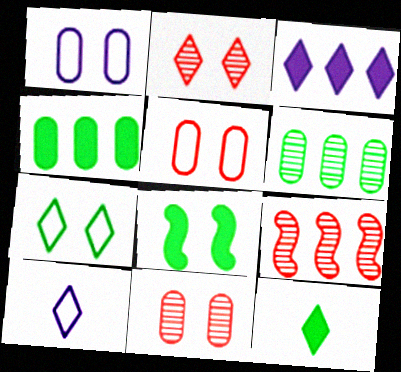[[1, 2, 8], 
[1, 9, 12], 
[4, 8, 12]]